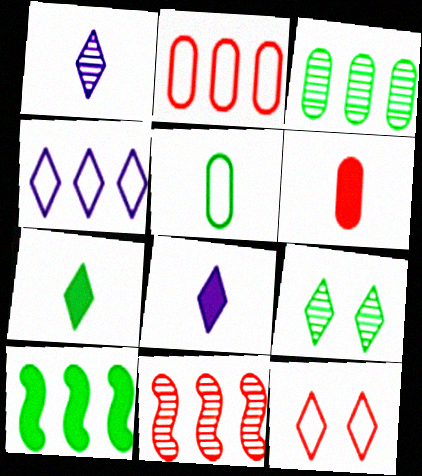[[5, 9, 10], 
[6, 11, 12]]